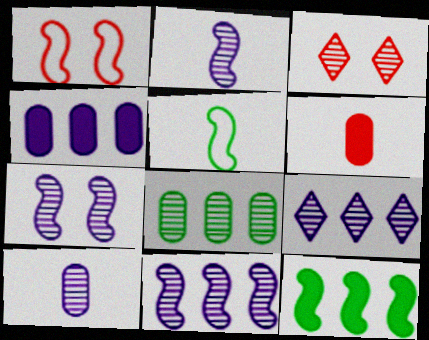[[1, 2, 12], 
[2, 3, 8], 
[2, 7, 11], 
[3, 4, 5], 
[7, 9, 10]]